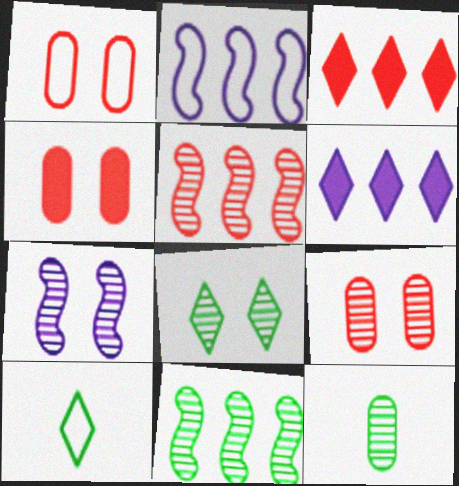[[1, 2, 10], 
[1, 4, 9], 
[7, 8, 9], 
[8, 11, 12]]